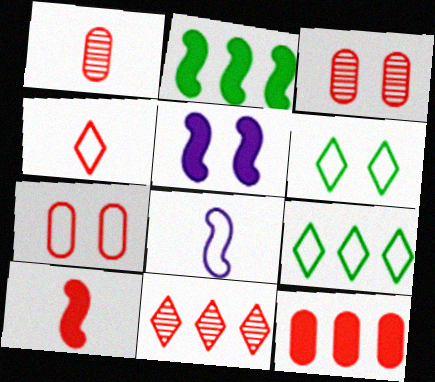[[1, 4, 10], 
[1, 5, 9], 
[1, 7, 12], 
[2, 5, 10], 
[3, 5, 6], 
[7, 8, 9], 
[7, 10, 11]]